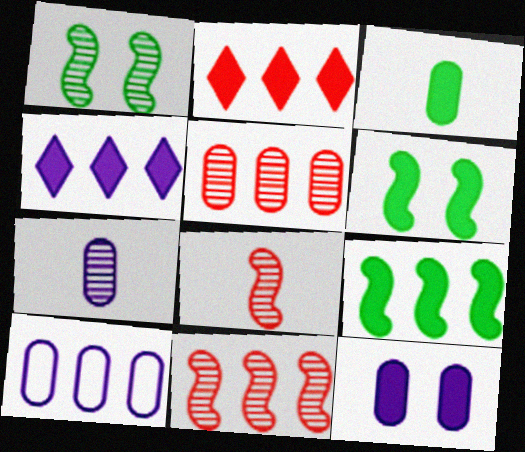[[7, 10, 12]]